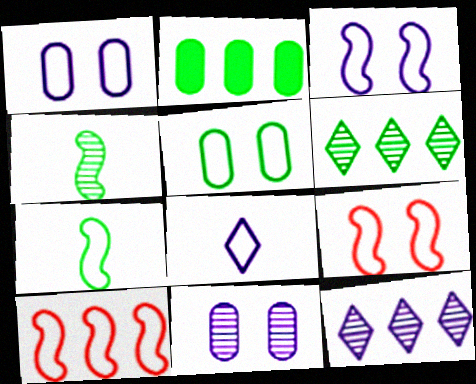[[2, 10, 12], 
[3, 7, 10], 
[5, 8, 10]]